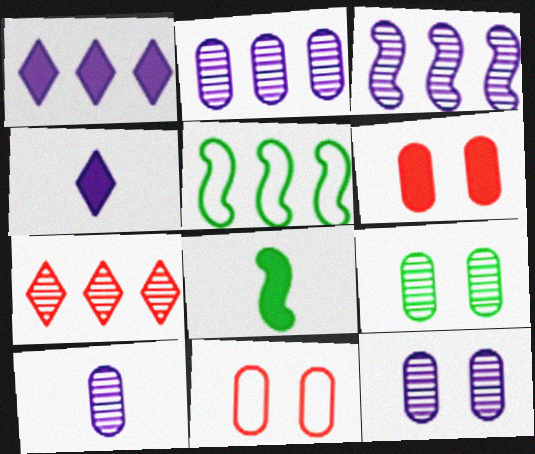[[1, 6, 8], 
[2, 10, 12]]